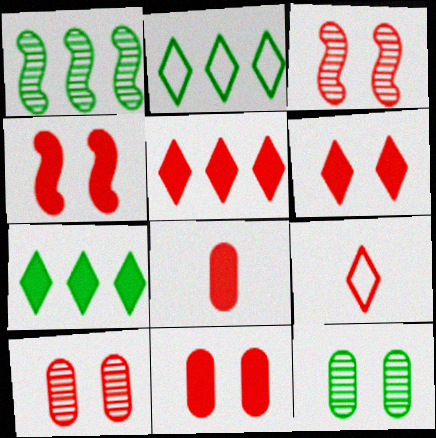[[4, 5, 8], 
[4, 6, 11]]